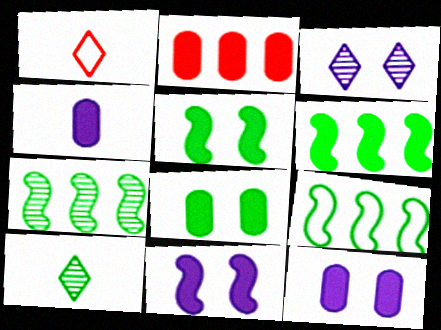[[1, 7, 12], 
[2, 4, 8], 
[6, 7, 9], 
[8, 9, 10]]